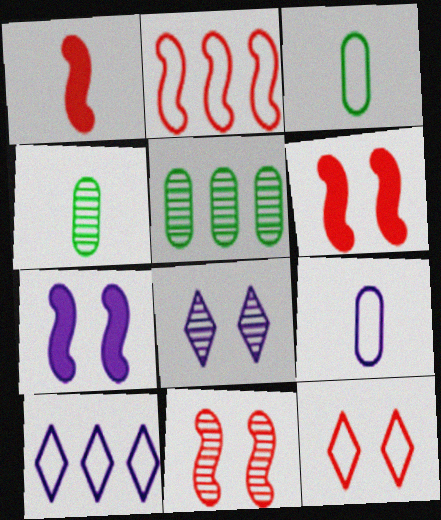[[1, 2, 11], 
[4, 6, 10]]